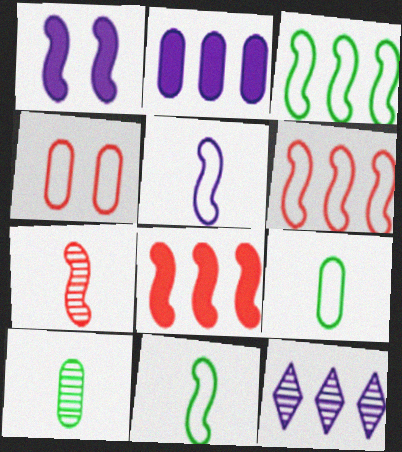[[1, 3, 7], 
[2, 4, 10]]